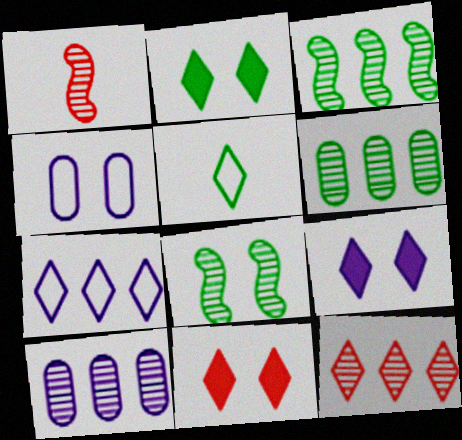[[2, 9, 11], 
[3, 10, 12], 
[4, 8, 11], 
[5, 9, 12]]